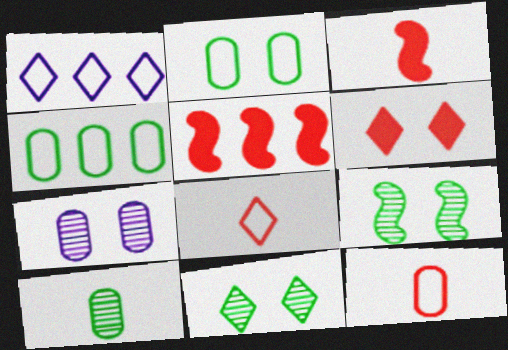[]